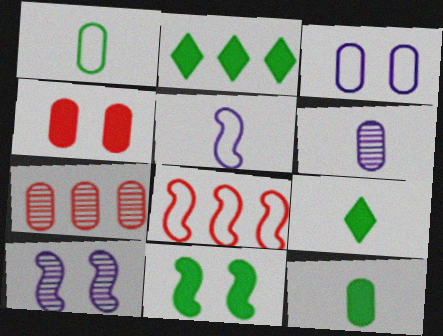[[2, 11, 12], 
[3, 7, 12]]